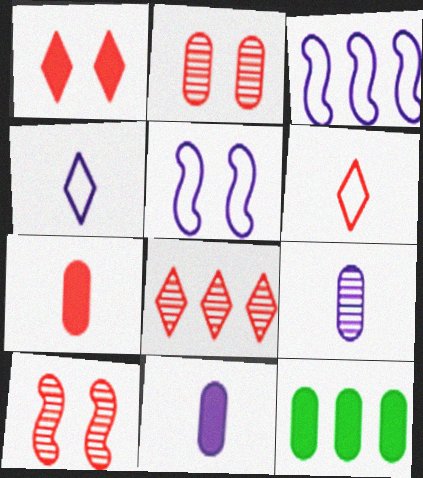[[1, 6, 8], 
[3, 8, 12], 
[4, 10, 12]]